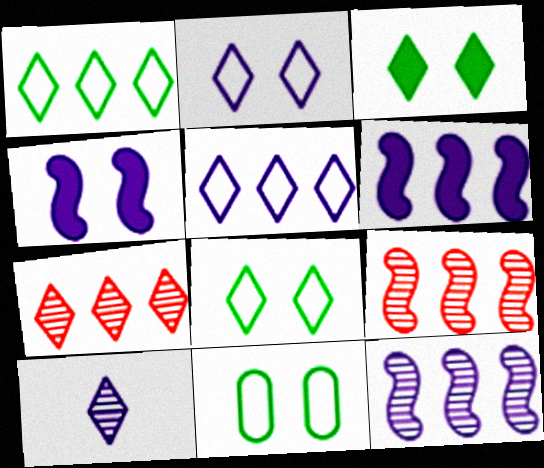[]